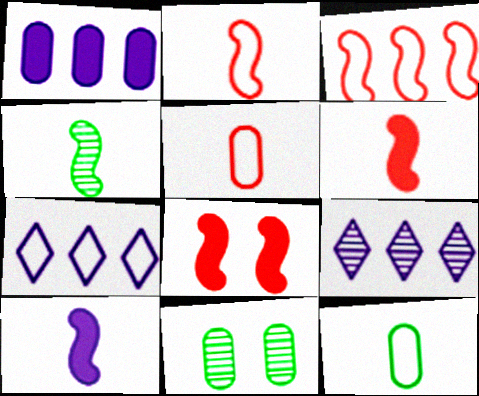[[1, 5, 11], 
[2, 4, 10], 
[6, 7, 11], 
[8, 9, 12]]